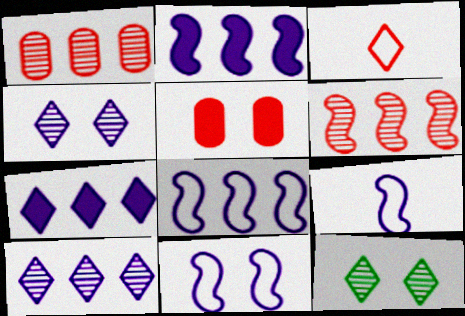[[3, 5, 6], 
[3, 7, 12], 
[5, 11, 12], 
[8, 9, 11]]